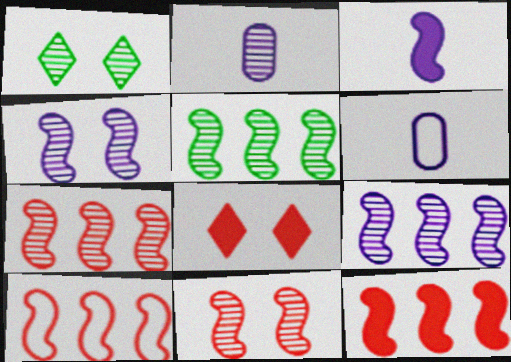[[1, 2, 7], 
[1, 6, 12], 
[5, 6, 8], 
[5, 7, 9], 
[7, 10, 12]]